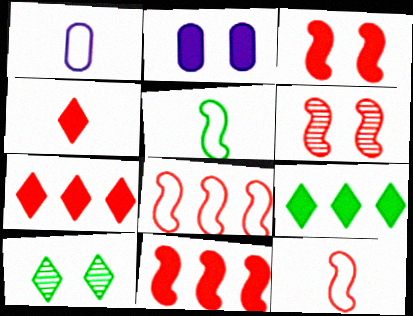[[1, 6, 9], 
[1, 10, 11], 
[6, 11, 12]]